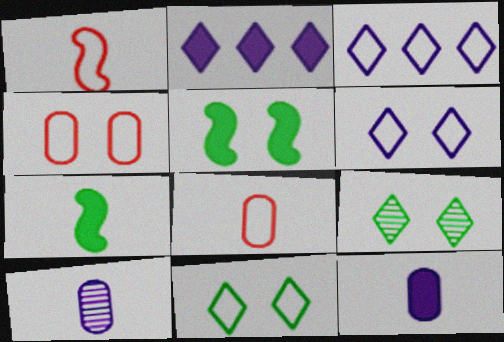[]